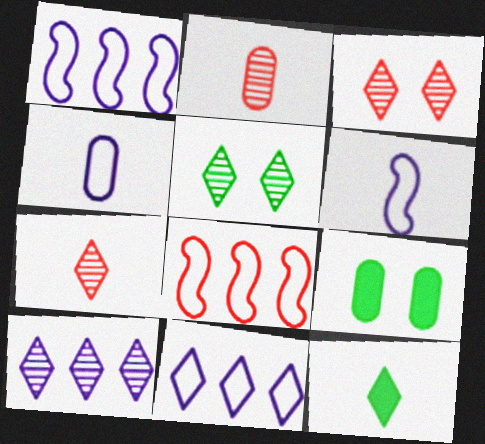[[1, 7, 9], 
[2, 6, 12], 
[3, 11, 12], 
[5, 7, 10]]